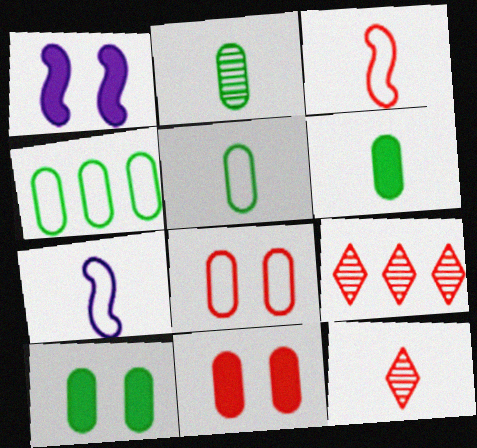[[1, 4, 12], 
[1, 5, 9], 
[2, 4, 10], 
[2, 5, 6], 
[3, 9, 11], 
[6, 7, 12], 
[7, 9, 10]]